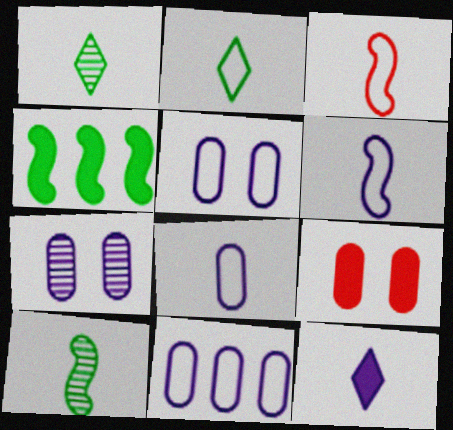[[2, 3, 8], 
[4, 9, 12], 
[5, 8, 11]]